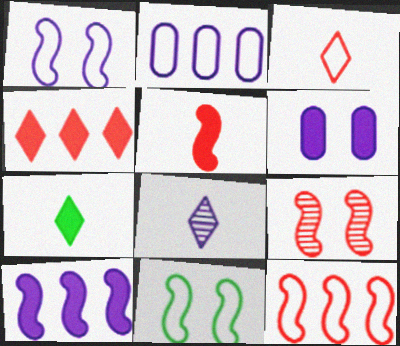[[2, 3, 11], 
[2, 7, 9], 
[3, 7, 8], 
[5, 9, 12]]